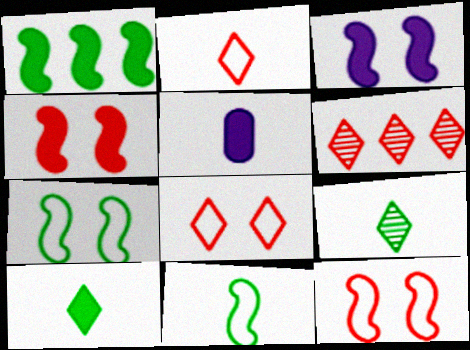[[5, 6, 7]]